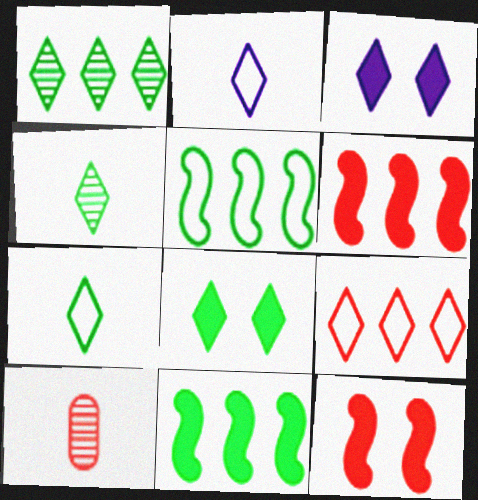[[1, 7, 8], 
[3, 4, 9], 
[3, 5, 10], 
[9, 10, 12]]